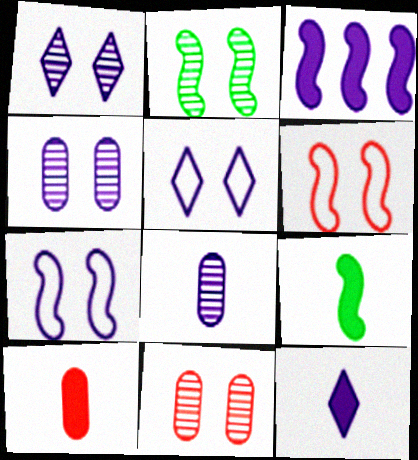[[1, 2, 11], 
[3, 5, 8], 
[9, 10, 12]]